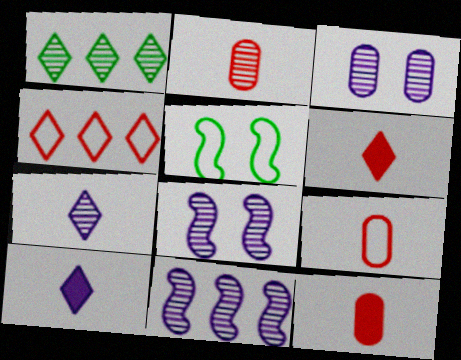[[1, 2, 8], 
[2, 9, 12], 
[3, 7, 11]]